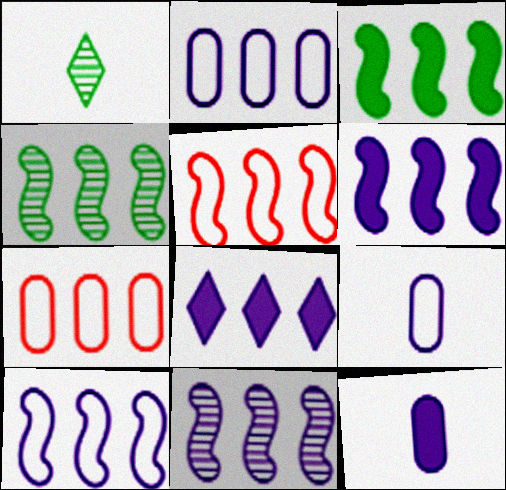[[2, 8, 11], 
[3, 5, 11], 
[4, 5, 6], 
[4, 7, 8], 
[6, 10, 11]]